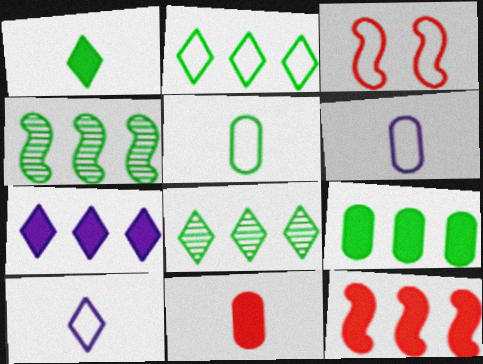[[2, 3, 6], 
[2, 4, 9], 
[7, 9, 12]]